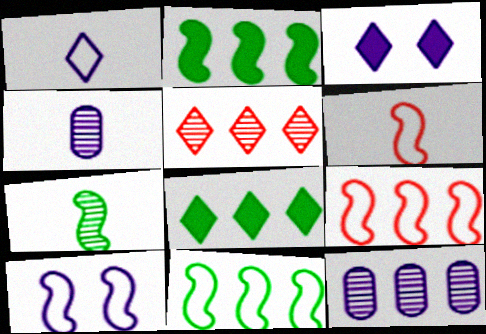[[6, 10, 11], 
[8, 9, 12]]